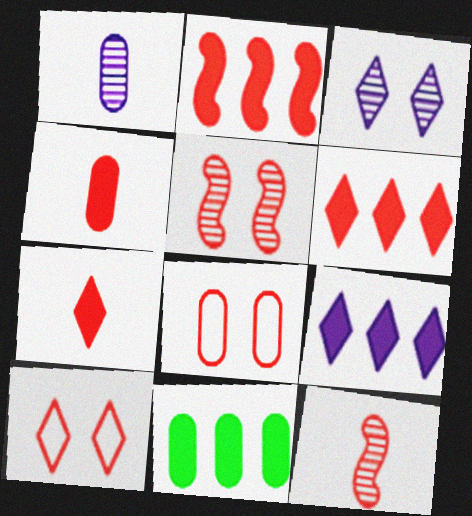[[1, 8, 11], 
[2, 9, 11], 
[6, 8, 12]]